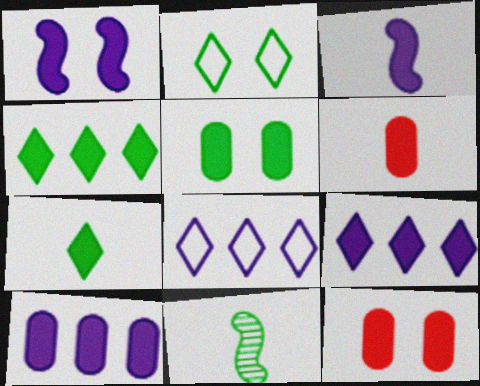[[1, 4, 6], 
[3, 4, 12], 
[3, 6, 7], 
[5, 6, 10], 
[8, 11, 12]]